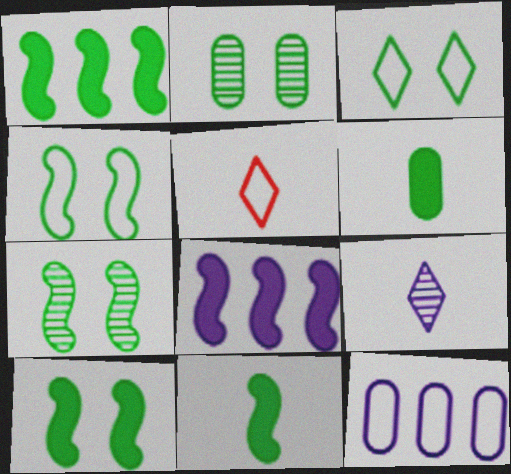[[1, 10, 11], 
[2, 3, 10], 
[2, 5, 8], 
[4, 5, 12], 
[4, 7, 10]]